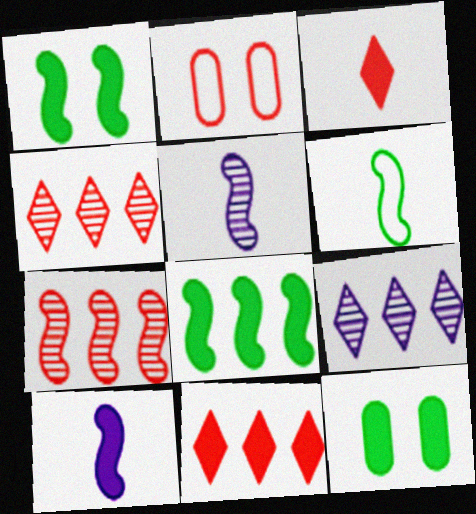[[2, 3, 7], 
[10, 11, 12]]